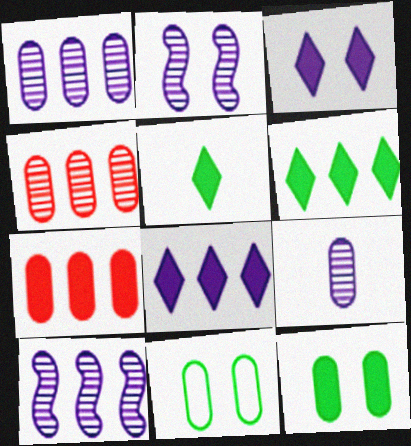[[7, 9, 11]]